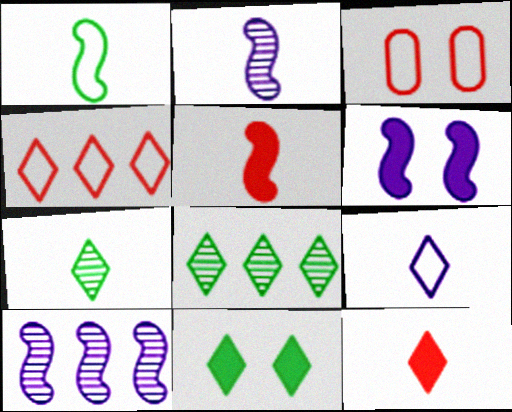[[1, 2, 5], 
[7, 9, 12]]